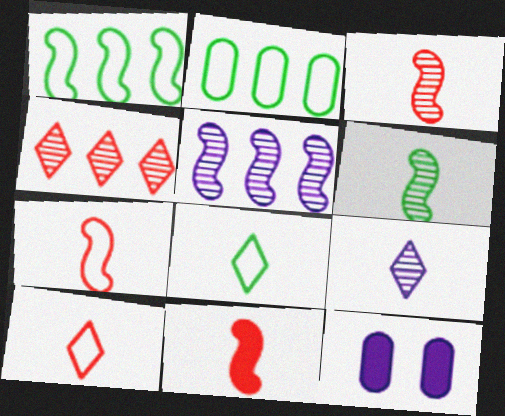[[3, 7, 11]]